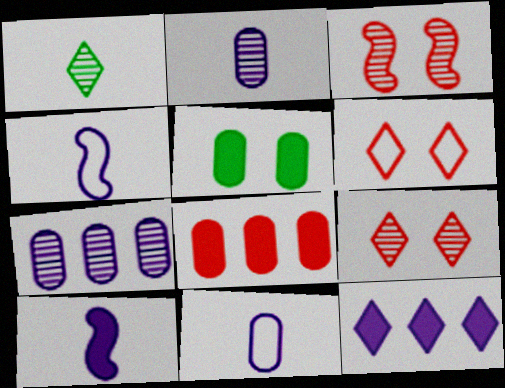[[1, 3, 7], 
[1, 6, 12]]